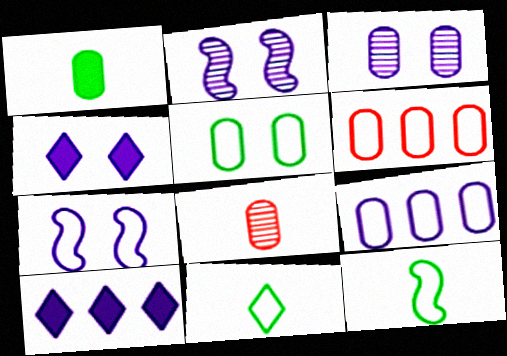[[1, 3, 6], 
[3, 4, 7], 
[6, 7, 11]]